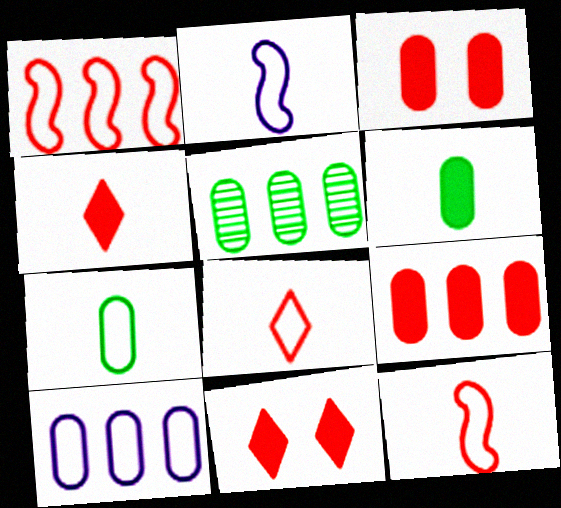[[2, 5, 11], 
[2, 7, 8], 
[5, 9, 10]]